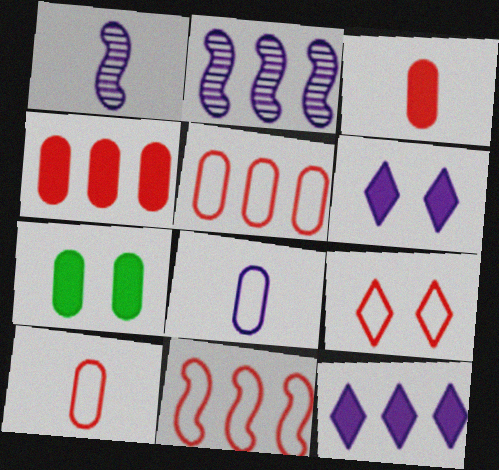[[2, 6, 8], 
[9, 10, 11]]